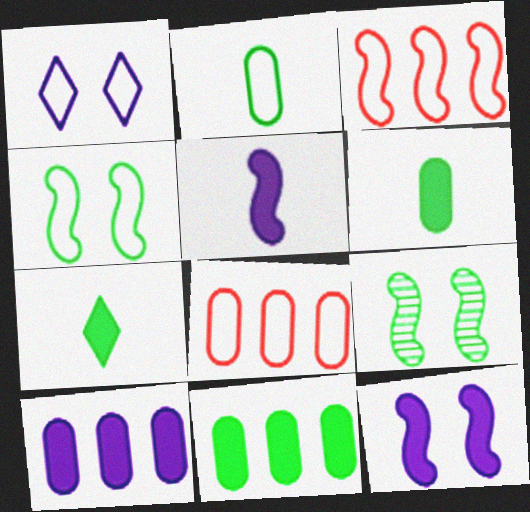[[1, 2, 3], 
[3, 5, 9]]